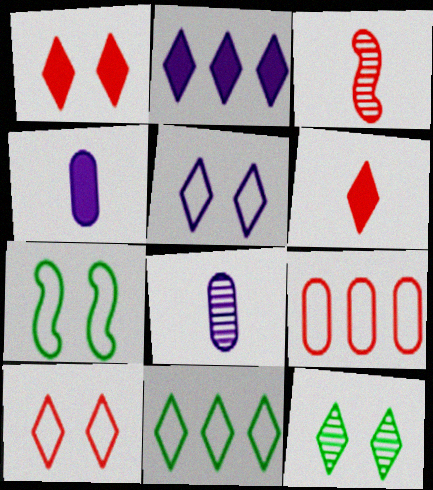[[1, 3, 9], 
[1, 5, 12]]